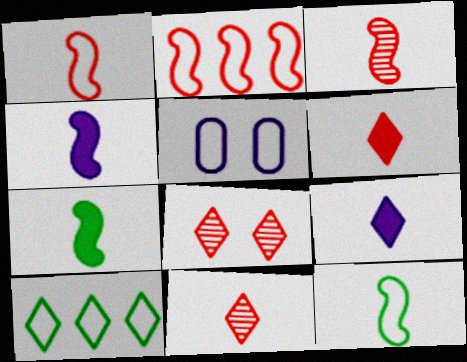[[1, 5, 10], 
[3, 4, 12], 
[8, 9, 10]]